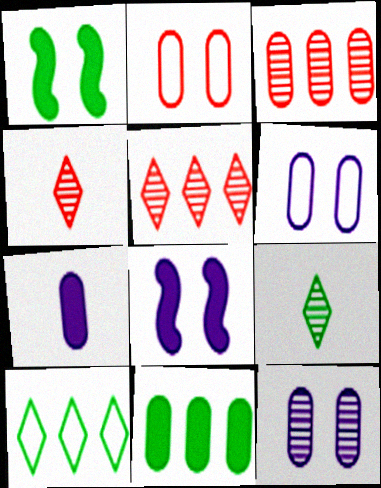[]